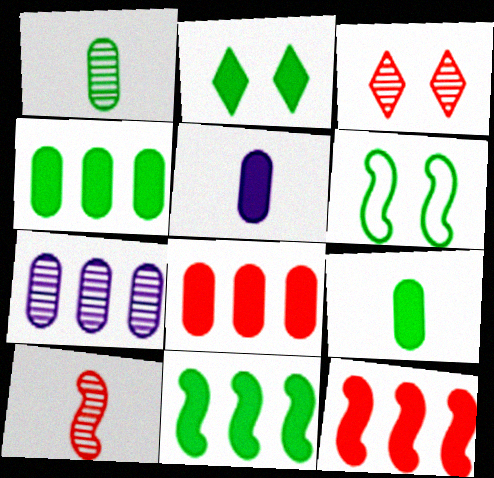[[2, 5, 12], 
[2, 9, 11]]